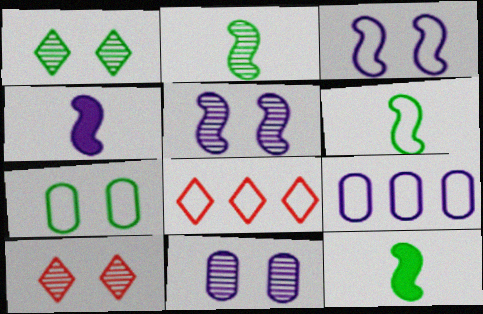[[2, 6, 12], 
[8, 11, 12], 
[9, 10, 12]]